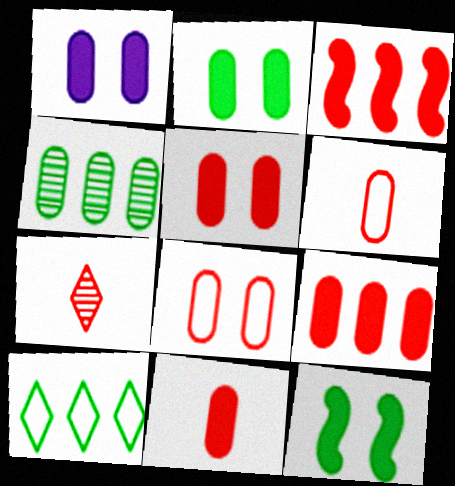[[1, 2, 5], 
[1, 4, 6], 
[3, 7, 8], 
[5, 9, 11]]